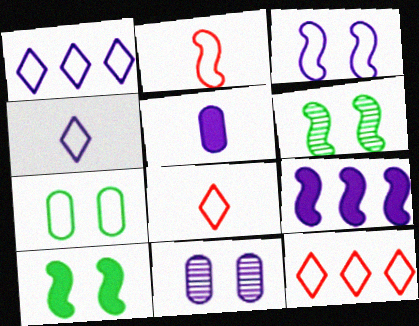[[1, 2, 7], 
[2, 6, 9], 
[4, 9, 11], 
[5, 6, 12]]